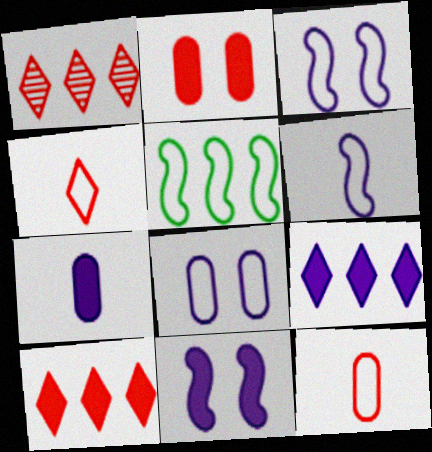[[4, 5, 8], 
[7, 9, 11]]